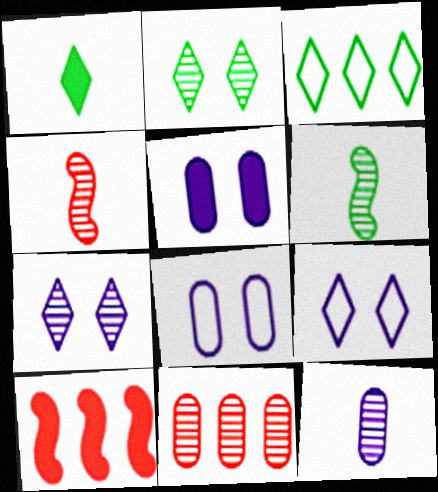[[1, 2, 3], 
[1, 5, 10], 
[3, 4, 5], 
[6, 7, 11]]